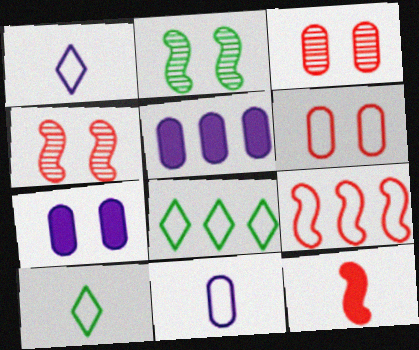[[4, 5, 10], 
[4, 9, 12]]